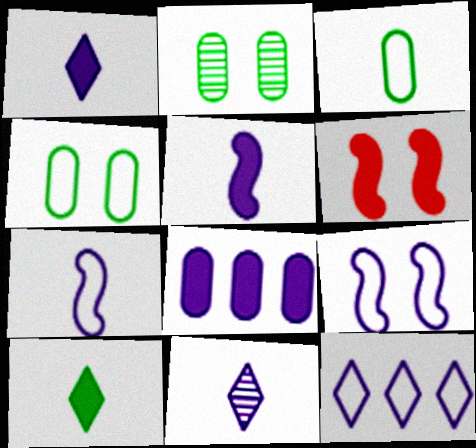[[6, 8, 10], 
[8, 9, 11]]